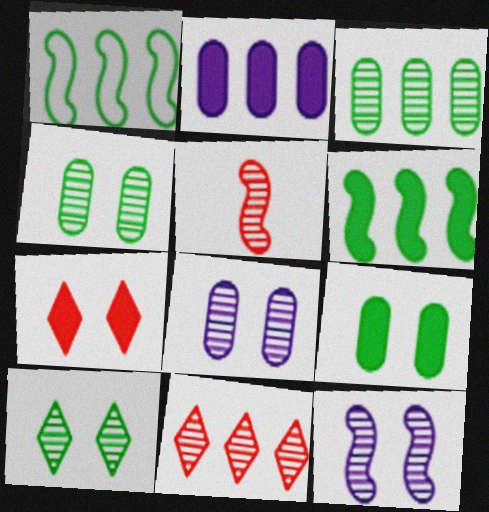[[1, 2, 11]]